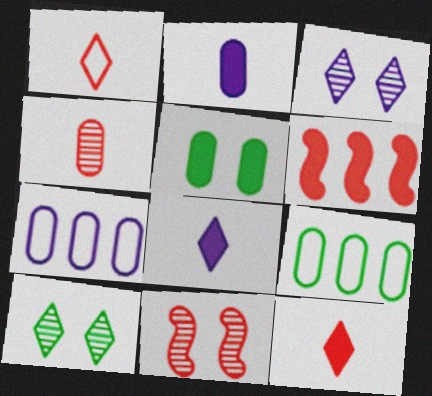[[4, 5, 7], 
[5, 6, 8], 
[8, 9, 11]]